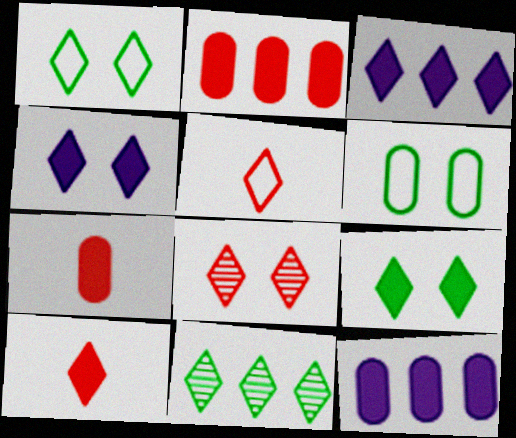[[1, 4, 8], 
[3, 9, 10], 
[4, 5, 11]]